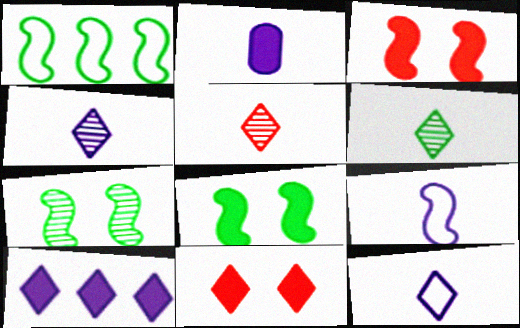[[2, 4, 9], 
[4, 5, 6]]